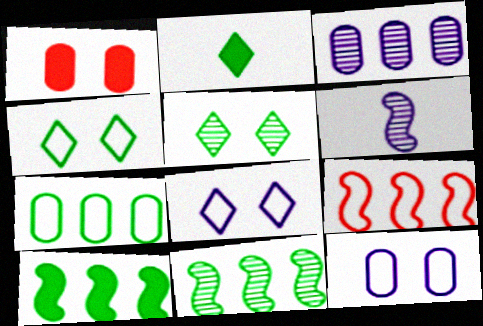[]